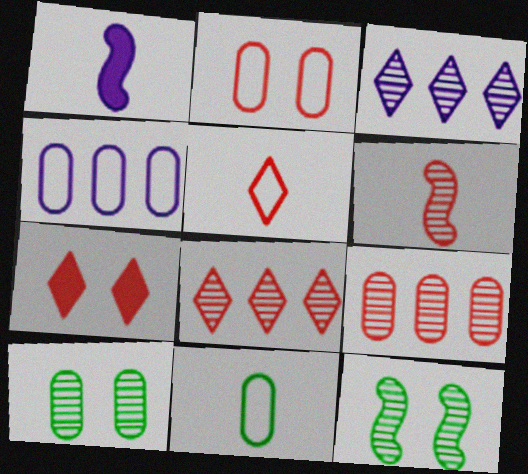[[2, 4, 11], 
[3, 6, 10], 
[5, 7, 8]]